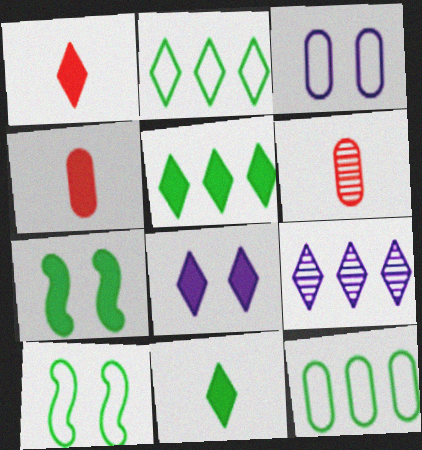[[1, 5, 8], 
[4, 9, 10]]